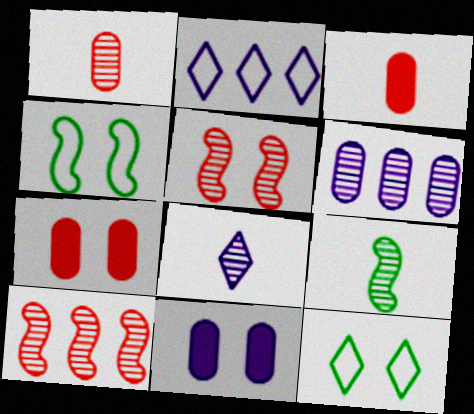[[1, 8, 9], 
[2, 7, 9], 
[5, 11, 12]]